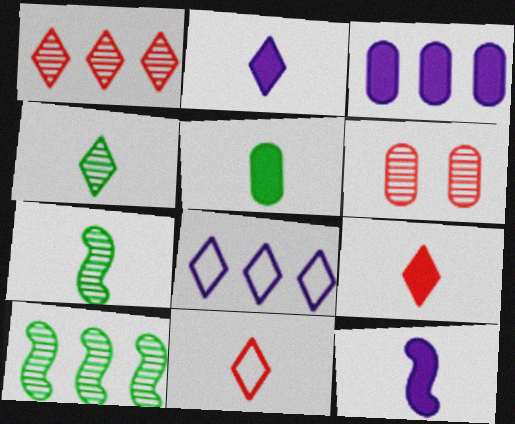[[2, 4, 11], 
[5, 9, 12]]